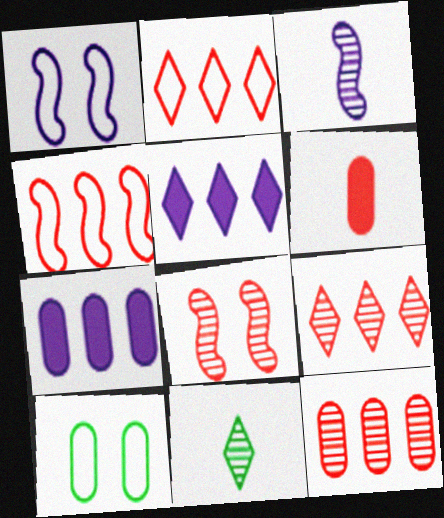[[2, 6, 8]]